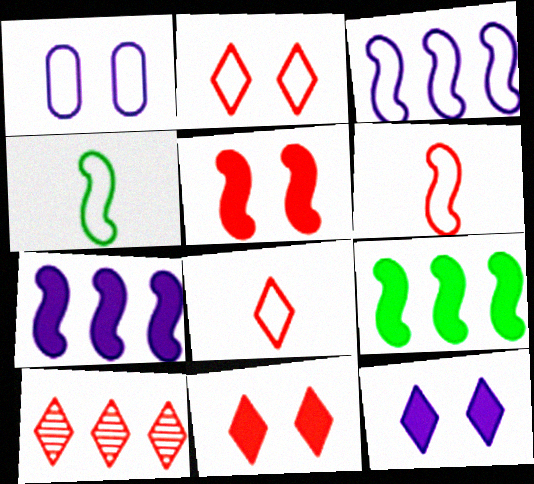[[8, 10, 11]]